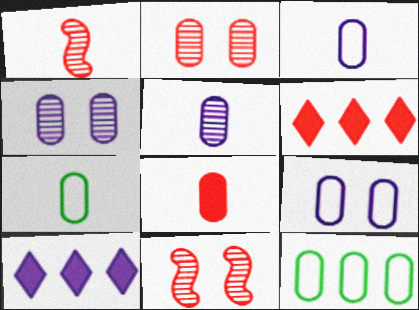[[4, 8, 12], 
[5, 7, 8], 
[7, 10, 11]]